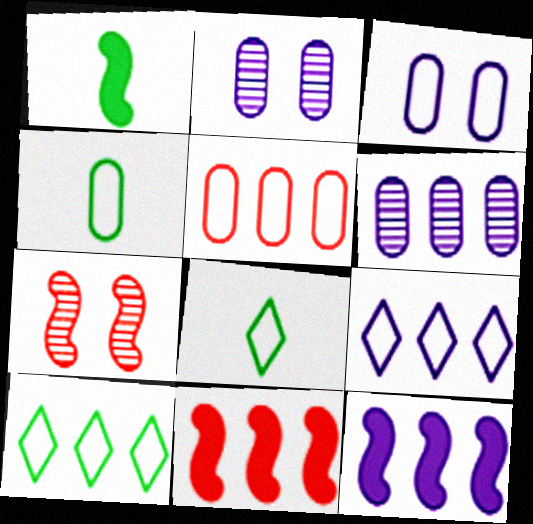[[2, 8, 11], 
[3, 4, 5], 
[6, 9, 12], 
[6, 10, 11]]